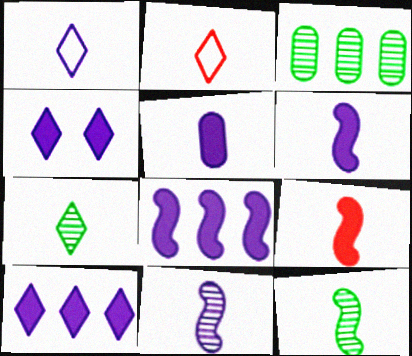[[1, 5, 11], 
[2, 5, 12], 
[4, 5, 8]]